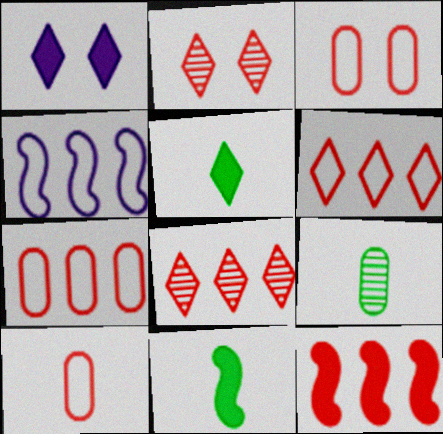[[2, 10, 12], 
[3, 7, 10], 
[7, 8, 12]]